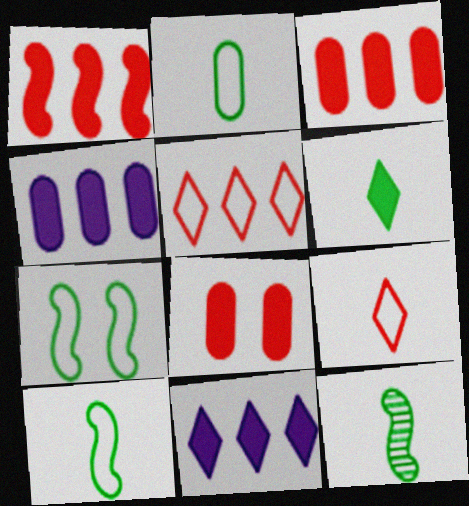[[2, 6, 12]]